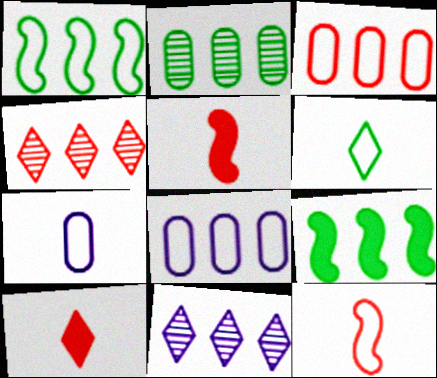[[3, 9, 11], 
[4, 8, 9], 
[6, 7, 12]]